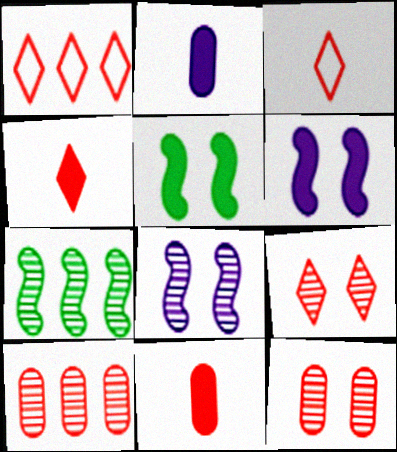[[1, 4, 9]]